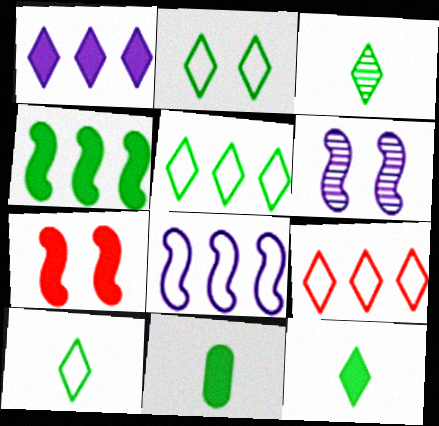[[1, 7, 11], 
[2, 5, 10], 
[3, 10, 12], 
[6, 9, 11]]